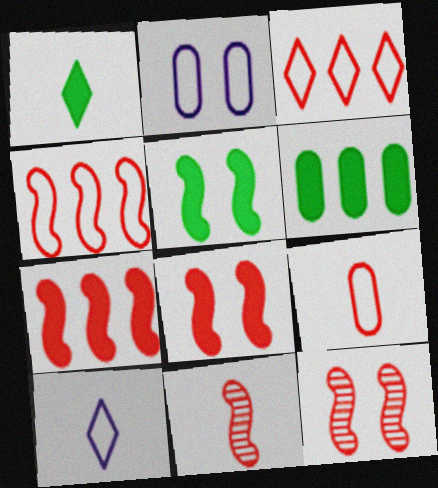[[1, 5, 6], 
[4, 8, 11], 
[6, 10, 12]]